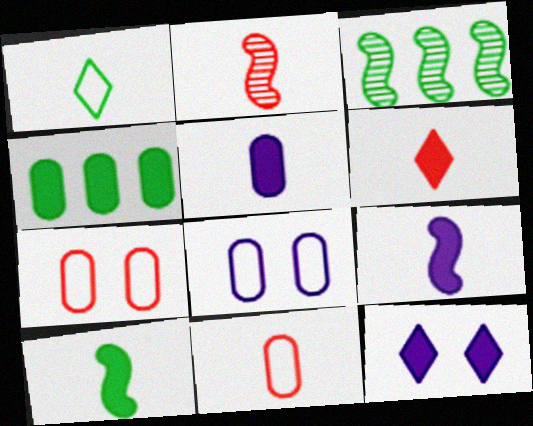[[1, 2, 5], 
[2, 6, 11], 
[3, 6, 8], 
[3, 11, 12], 
[5, 6, 10]]